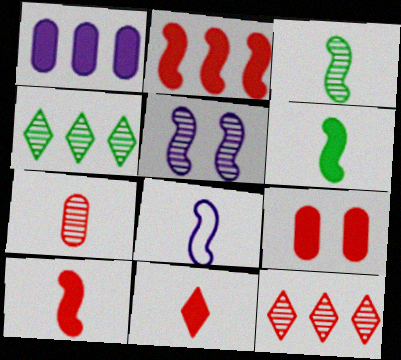[[2, 9, 11], 
[3, 8, 10], 
[4, 5, 7], 
[4, 8, 9]]